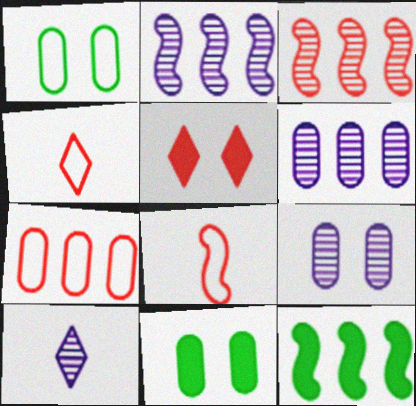[[2, 4, 11], 
[2, 9, 10], 
[4, 9, 12]]